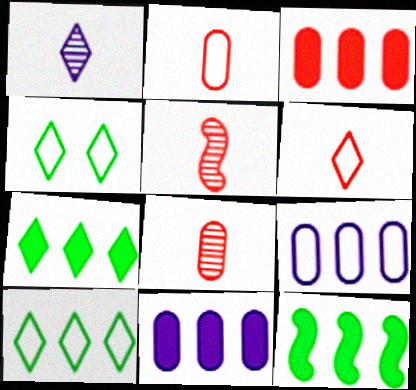[[4, 5, 11]]